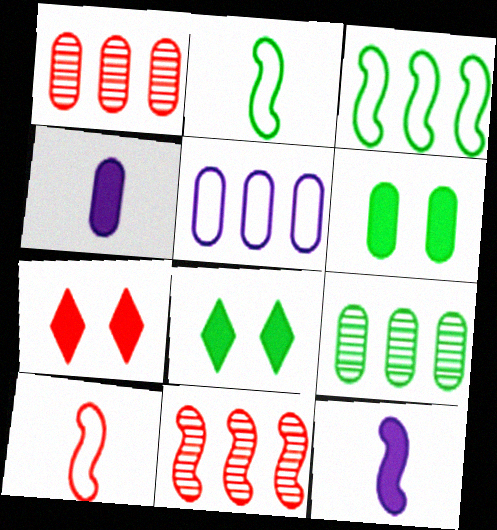[[1, 7, 10], 
[2, 8, 9]]